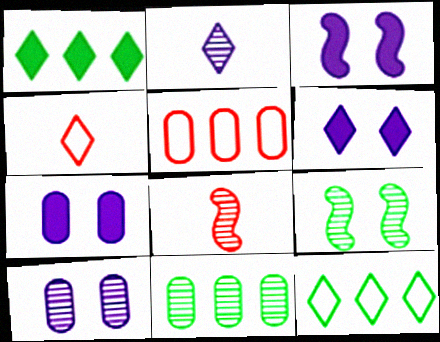[[3, 4, 11], 
[3, 6, 7], 
[7, 8, 12]]